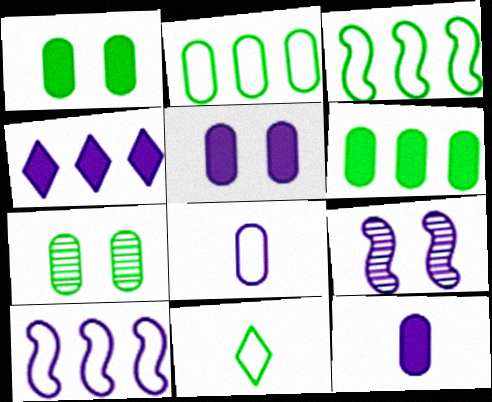[[4, 8, 9]]